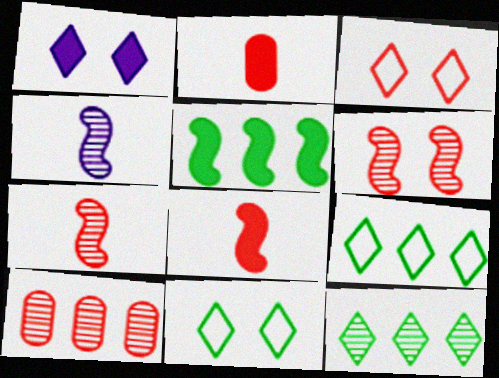[[1, 2, 5], 
[3, 8, 10]]